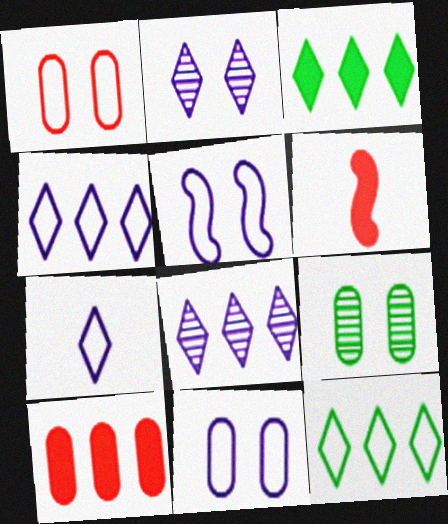[[4, 6, 9]]